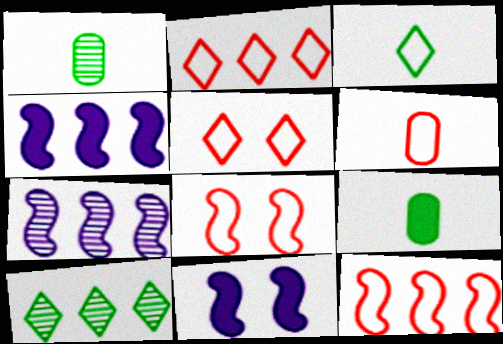[[1, 2, 11], 
[1, 4, 5], 
[2, 6, 8], 
[5, 6, 12], 
[5, 7, 9], 
[6, 10, 11]]